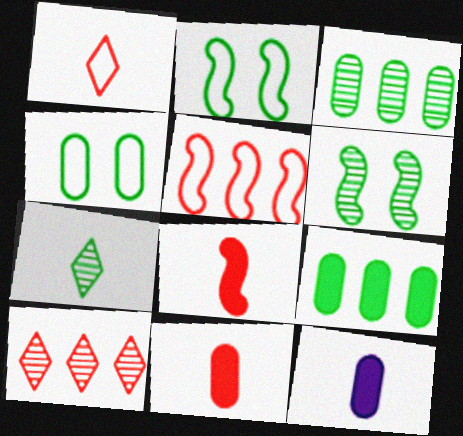[[2, 7, 9], 
[2, 10, 12], 
[3, 6, 7]]